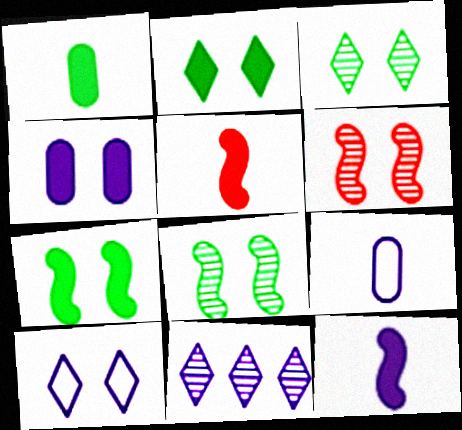[]